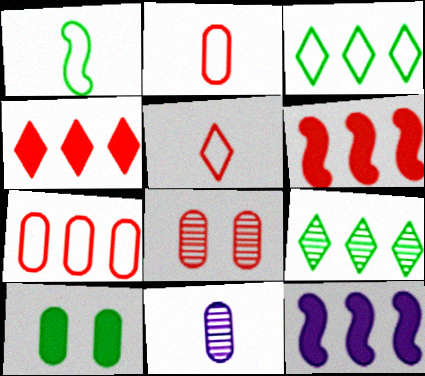[[1, 9, 10], 
[5, 6, 8], 
[7, 9, 12], 
[7, 10, 11]]